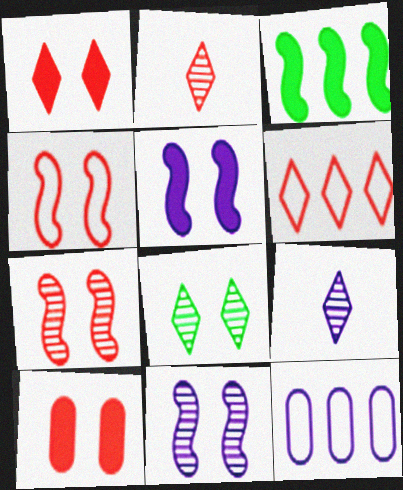[[1, 2, 6], 
[5, 9, 12]]